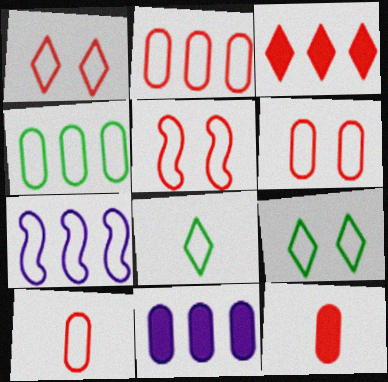[[1, 5, 6], 
[2, 6, 10], 
[6, 7, 8], 
[7, 9, 10]]